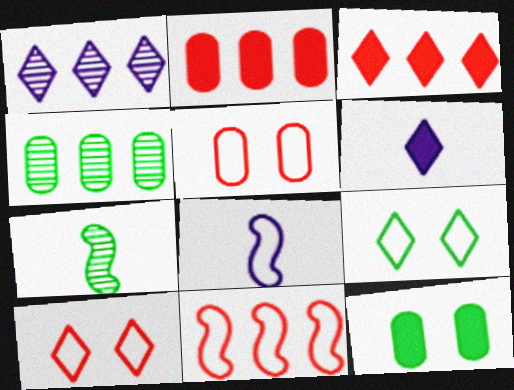[]